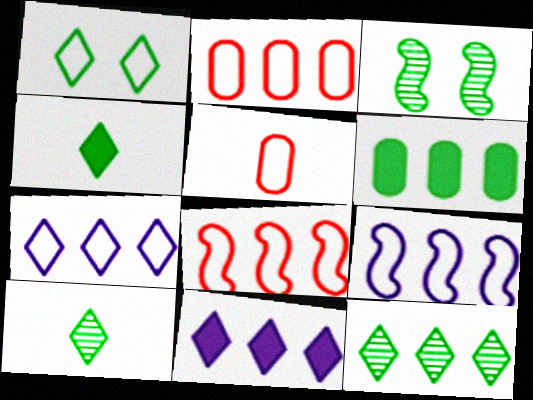[[1, 4, 12], 
[1, 5, 9], 
[3, 5, 11]]